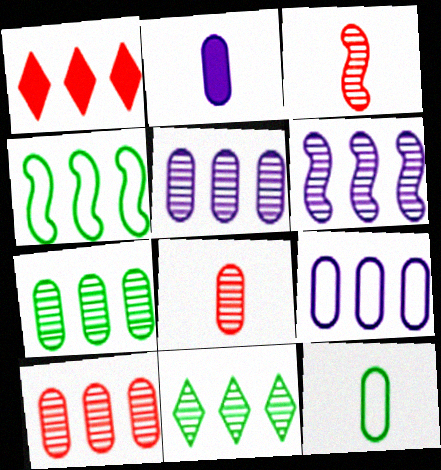[[1, 4, 5], 
[2, 8, 12], 
[5, 7, 10], 
[6, 10, 11]]